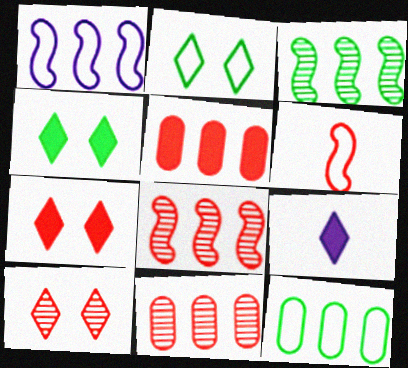[[5, 6, 10], 
[6, 7, 11]]